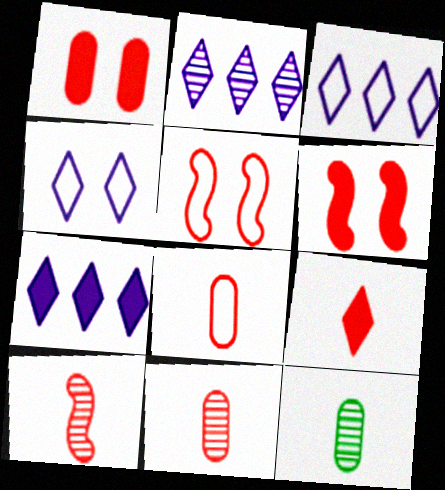[[2, 3, 7], 
[3, 6, 12], 
[5, 7, 12], 
[8, 9, 10]]